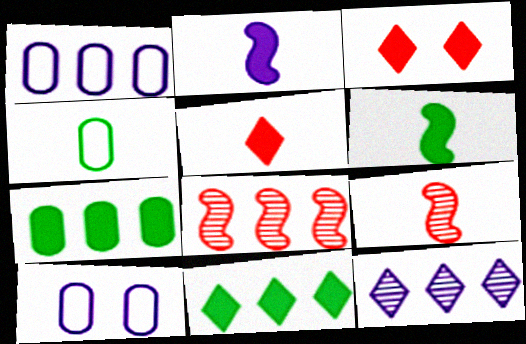[[1, 8, 11], 
[2, 3, 7], 
[2, 10, 12], 
[9, 10, 11]]